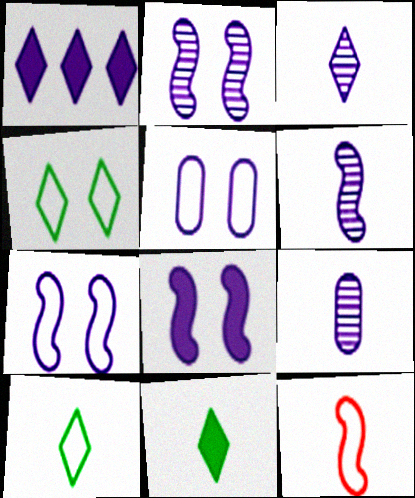[[1, 5, 6], 
[1, 7, 9], 
[2, 7, 8], 
[3, 6, 9], 
[9, 11, 12]]